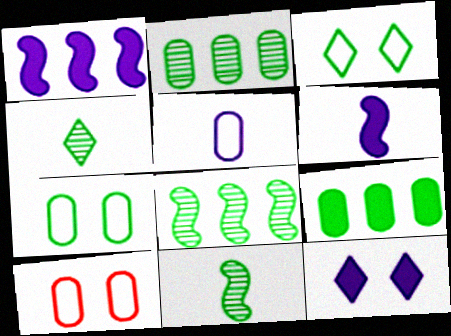[[1, 4, 10], 
[3, 9, 11]]